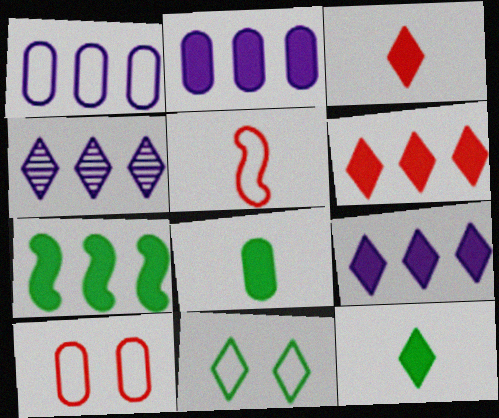[[1, 5, 11], 
[2, 6, 7], 
[3, 4, 11]]